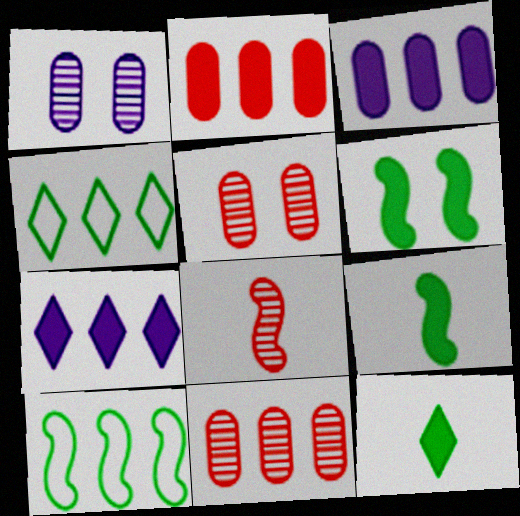[[7, 10, 11]]